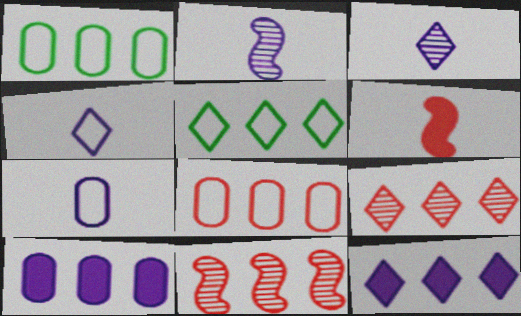[[1, 11, 12], 
[5, 9, 12], 
[5, 10, 11]]